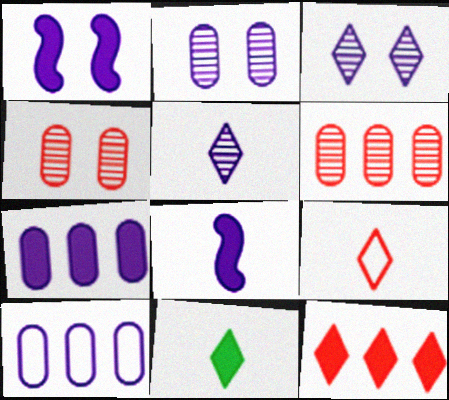[[1, 5, 10], 
[3, 8, 10], 
[5, 9, 11]]